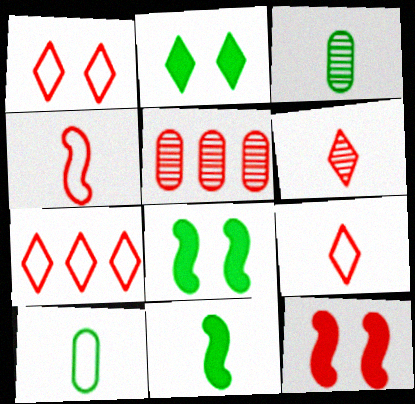[[1, 7, 9], 
[5, 9, 12]]